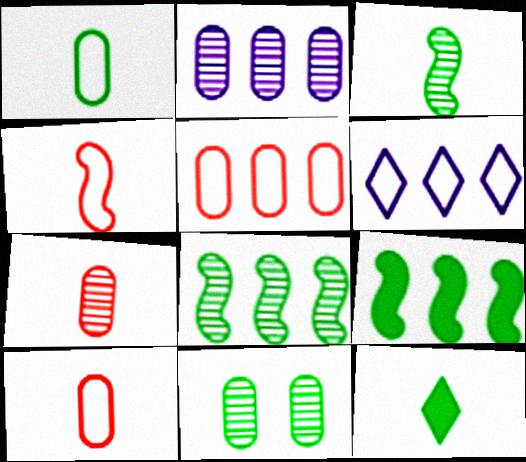[[1, 3, 12], 
[2, 7, 11]]